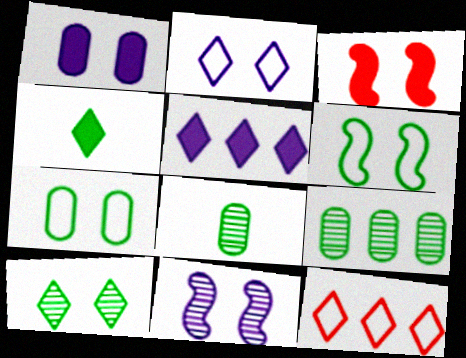[[1, 2, 11], 
[3, 6, 11], 
[4, 6, 9]]